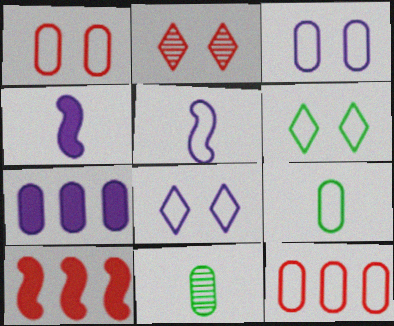[[1, 7, 11], 
[3, 9, 12], 
[5, 6, 12], 
[8, 10, 11]]